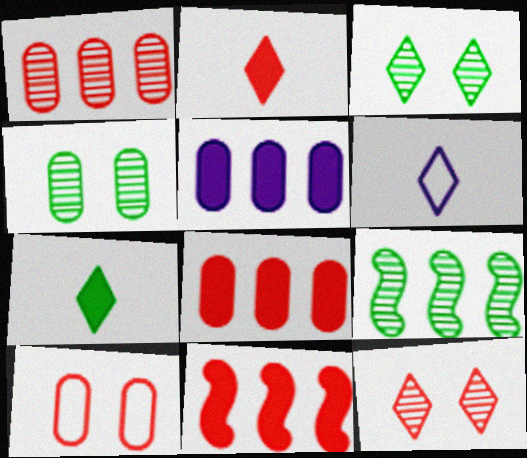[[4, 6, 11]]